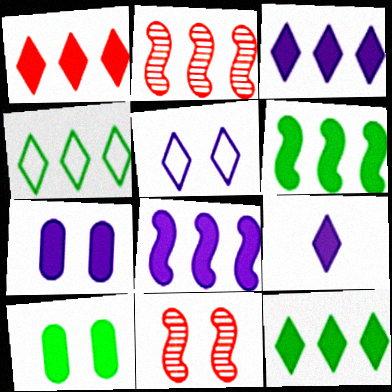[[1, 3, 12], 
[5, 10, 11], 
[7, 8, 9]]